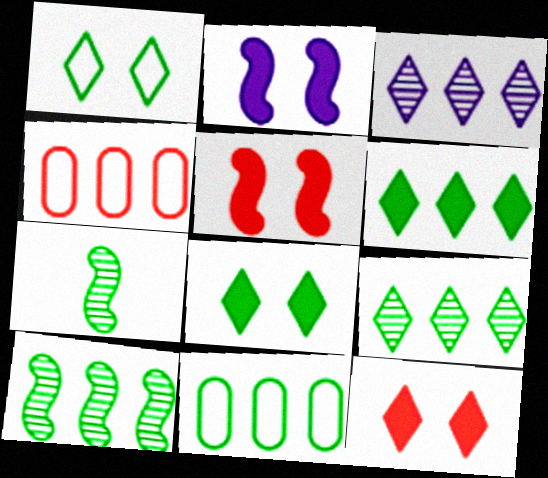[[6, 10, 11], 
[7, 8, 11]]